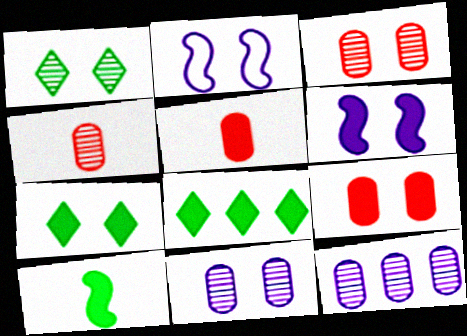[[1, 2, 9], 
[2, 3, 7], 
[2, 4, 8], 
[5, 6, 8], 
[6, 7, 9]]